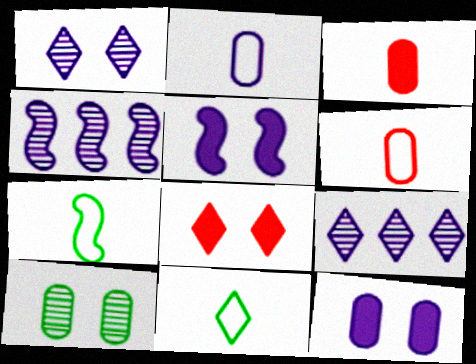[[2, 5, 9], 
[8, 9, 11]]